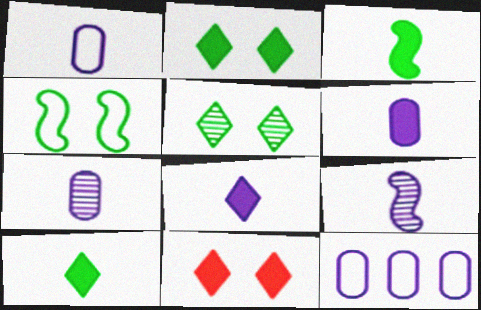[[1, 6, 7], 
[1, 8, 9]]